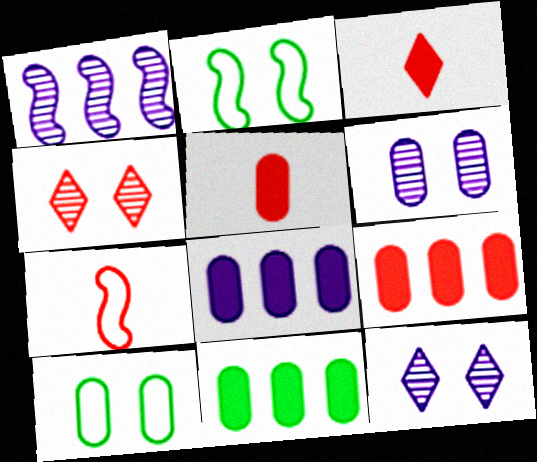[[1, 3, 10], 
[4, 7, 9], 
[7, 11, 12], 
[8, 9, 11]]